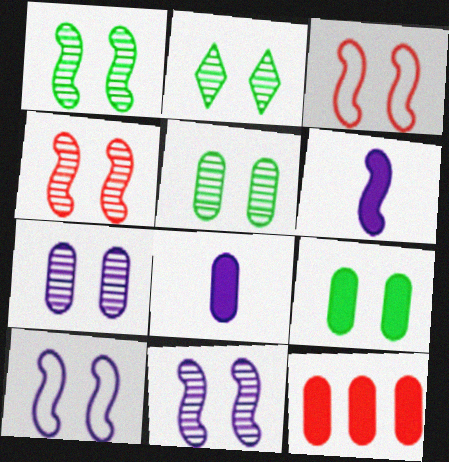[[1, 2, 5], 
[1, 4, 11], 
[2, 4, 7], 
[8, 9, 12]]